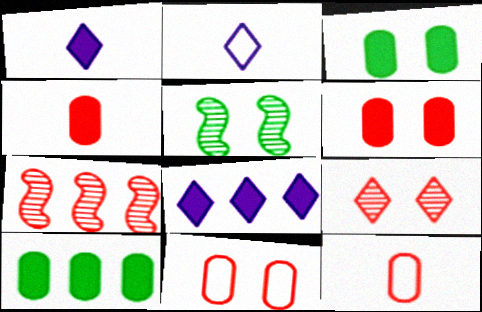[[2, 3, 7], 
[5, 8, 12]]